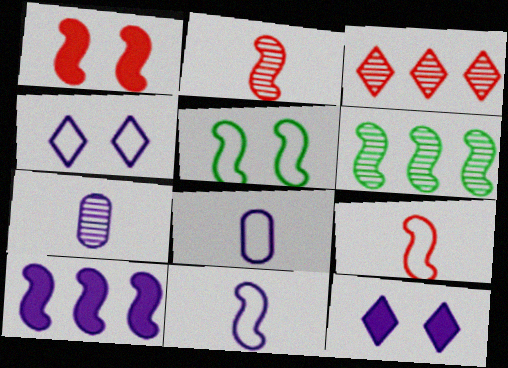[[1, 6, 11], 
[2, 5, 10], 
[4, 7, 10]]